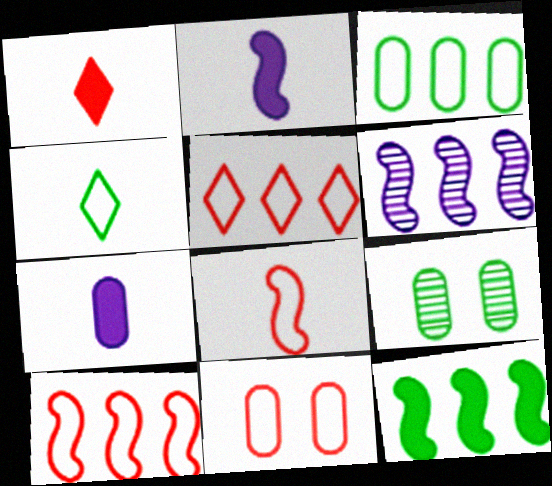[[2, 5, 9], 
[4, 9, 12], 
[5, 8, 11], 
[6, 10, 12]]